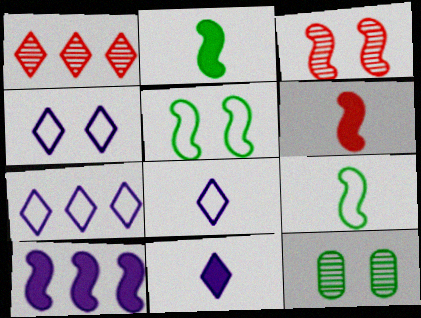[[3, 9, 10], 
[4, 7, 8], 
[6, 7, 12]]